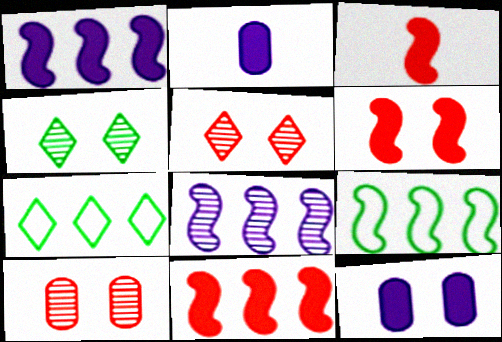[[2, 5, 9], 
[3, 6, 11], 
[8, 9, 11]]